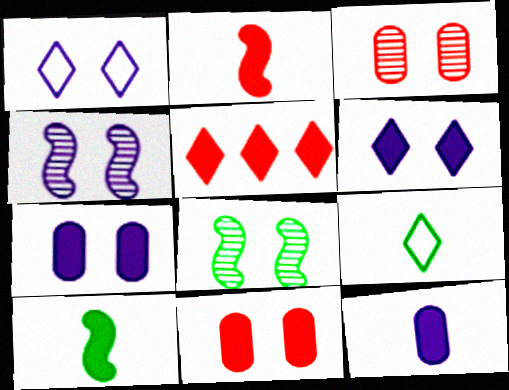[[1, 4, 7], 
[1, 8, 11], 
[2, 5, 11], 
[5, 7, 10]]